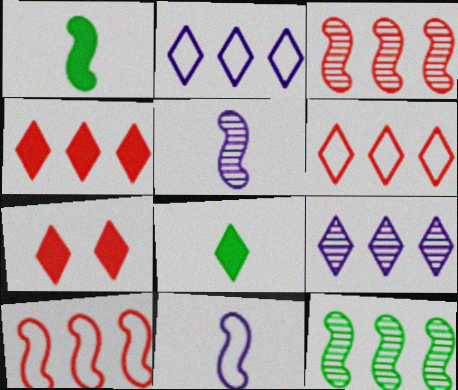[]